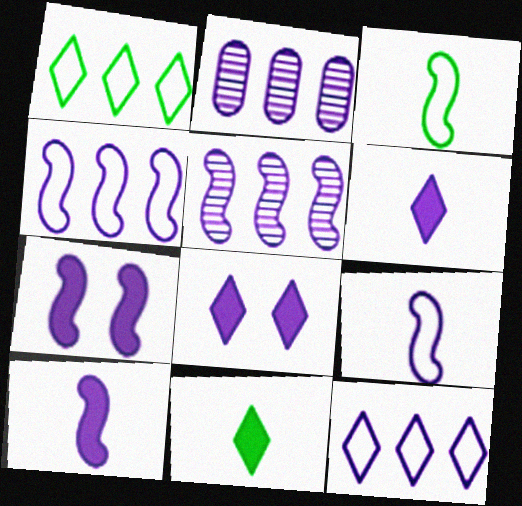[[2, 8, 9], 
[5, 7, 9]]